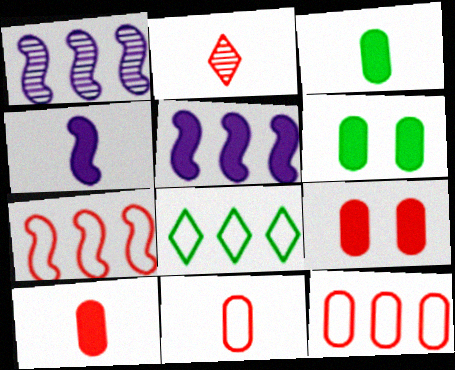[[2, 7, 9]]